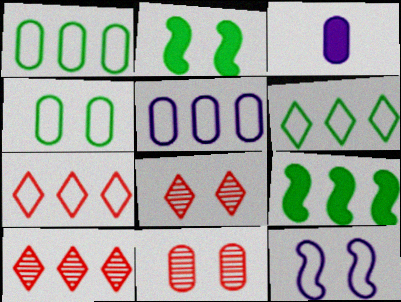[[1, 3, 11], 
[5, 9, 10]]